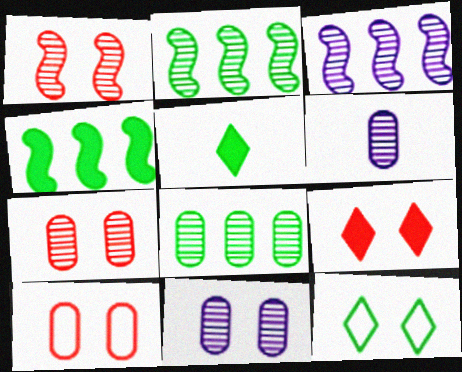[[1, 9, 10], 
[3, 5, 10], 
[6, 7, 8]]